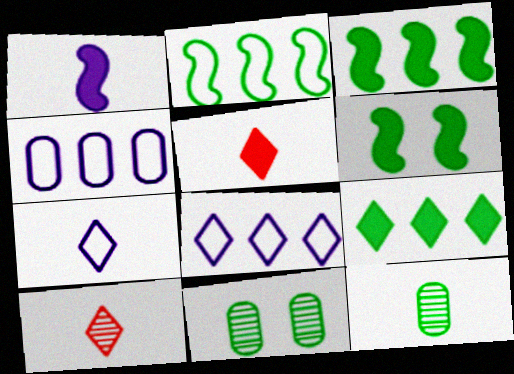[[4, 6, 10]]